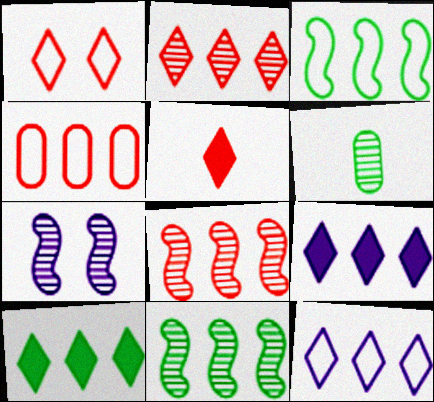[[1, 2, 5], 
[2, 6, 7], 
[2, 10, 12], 
[3, 4, 12], 
[4, 9, 11]]